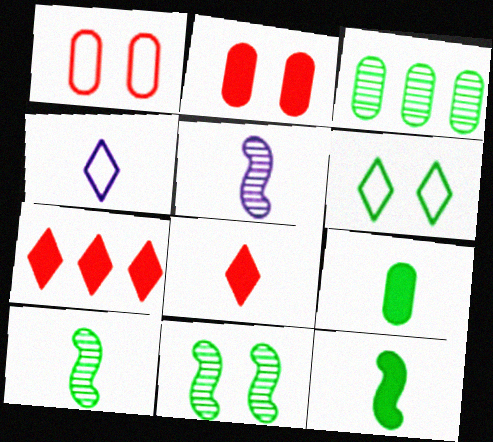[[3, 6, 12]]